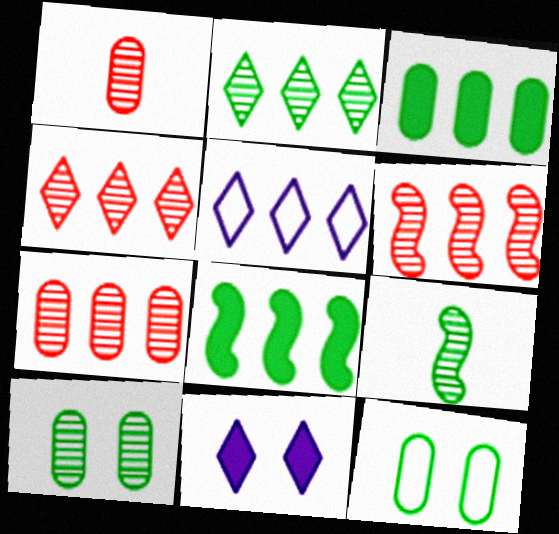[[2, 9, 10], 
[3, 5, 6], 
[4, 6, 7], 
[5, 7, 8]]